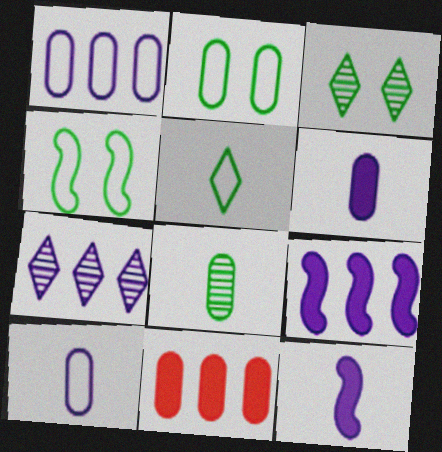[[1, 7, 9]]